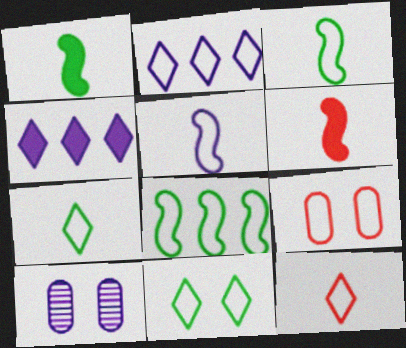[[2, 3, 9], 
[2, 11, 12], 
[4, 5, 10]]